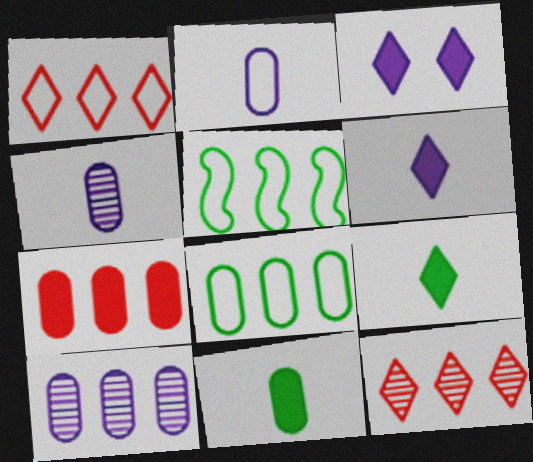[[7, 8, 10]]